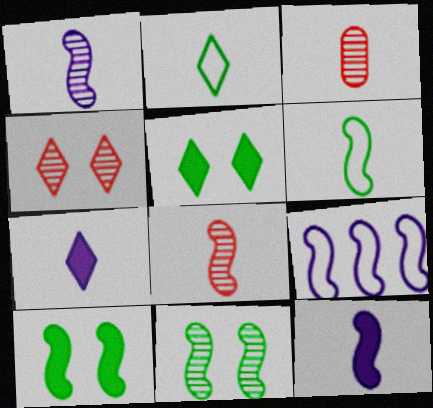[[2, 3, 12], 
[3, 5, 9], 
[3, 6, 7], 
[6, 8, 12], 
[8, 9, 10]]